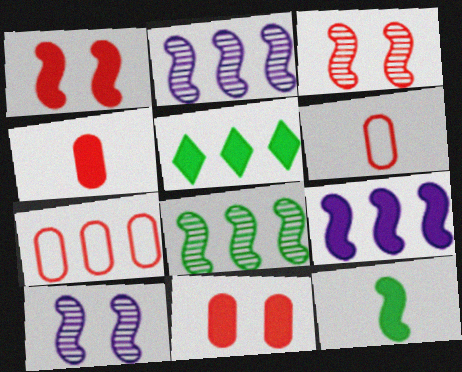[[1, 9, 12], 
[2, 5, 7], 
[5, 6, 10]]